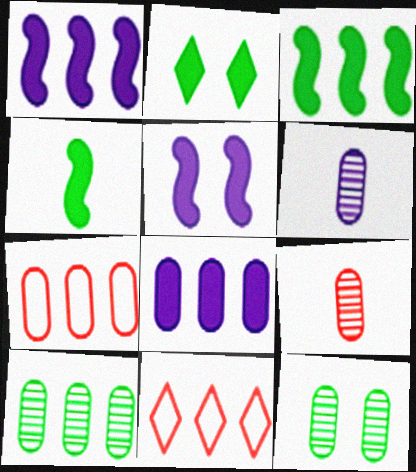[[1, 10, 11], 
[7, 8, 10]]